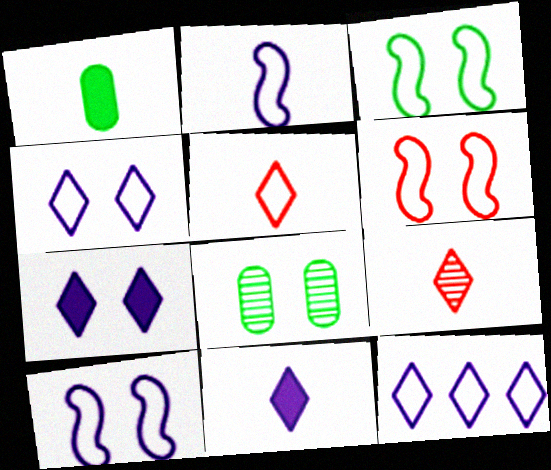[[1, 2, 9], 
[3, 6, 10], 
[6, 7, 8]]